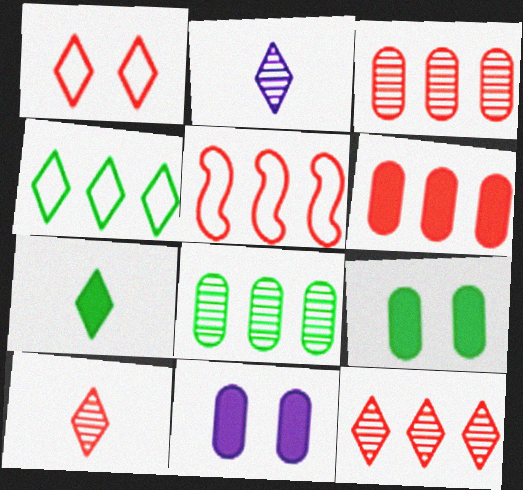[[2, 5, 9], 
[5, 6, 12]]